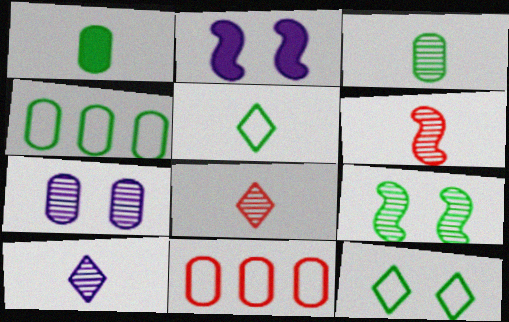[[1, 7, 11], 
[2, 4, 8], 
[3, 6, 10]]